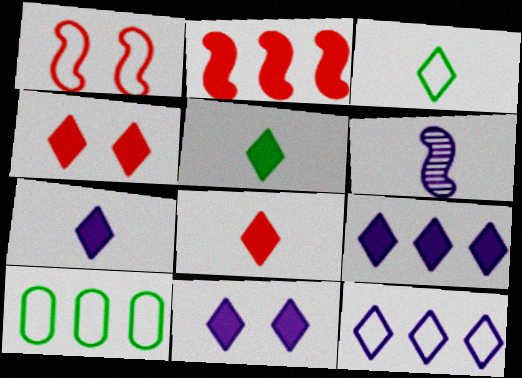[[4, 5, 9], 
[4, 6, 10], 
[5, 7, 8], 
[7, 9, 11]]